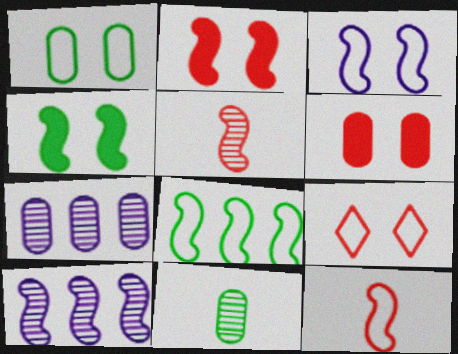[[1, 3, 9], 
[3, 8, 12], 
[4, 10, 12]]